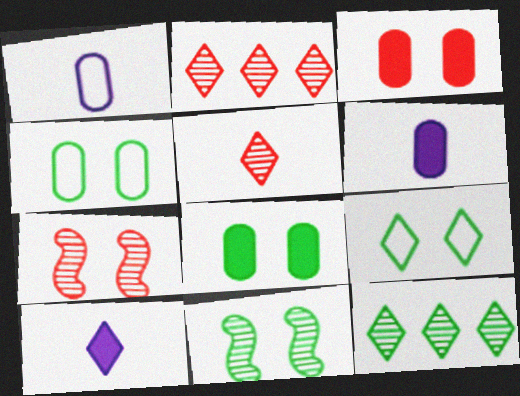[[2, 9, 10], 
[8, 9, 11]]